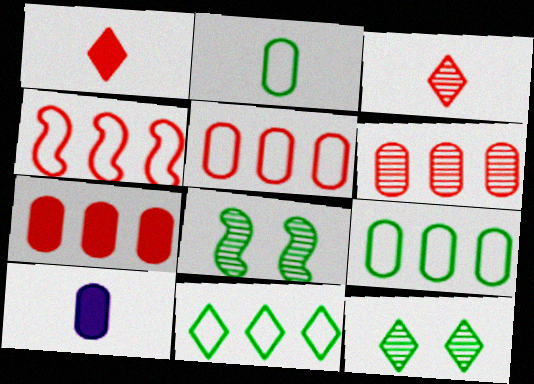[[4, 10, 12], 
[5, 6, 7]]